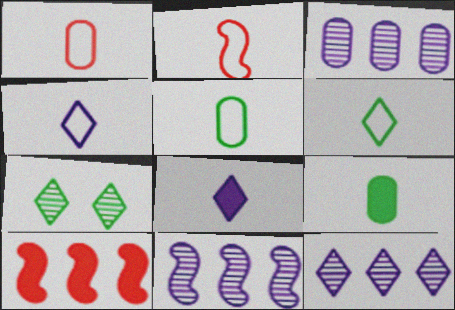[[2, 4, 5], 
[3, 11, 12]]